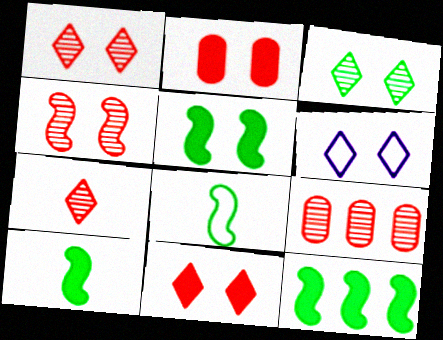[[3, 6, 11], 
[4, 7, 9], 
[5, 10, 12], 
[6, 9, 10]]